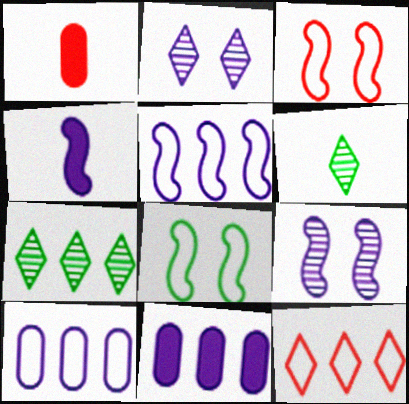[[2, 4, 10], 
[3, 6, 11], 
[4, 5, 9]]